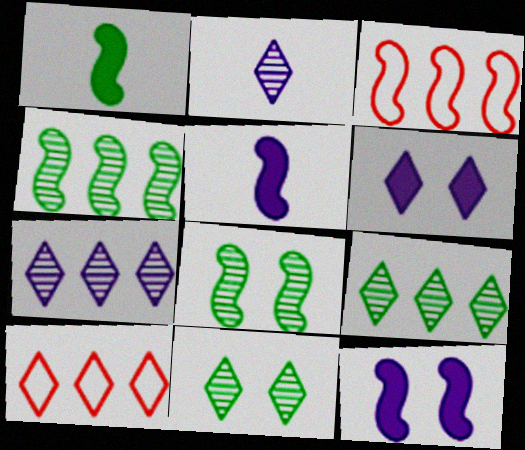[[3, 5, 8]]